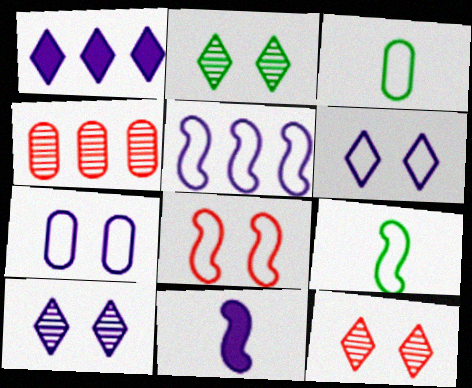[[2, 10, 12], 
[5, 8, 9]]